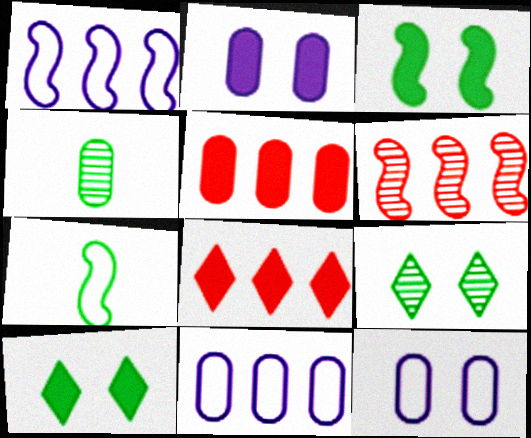[[4, 5, 12]]